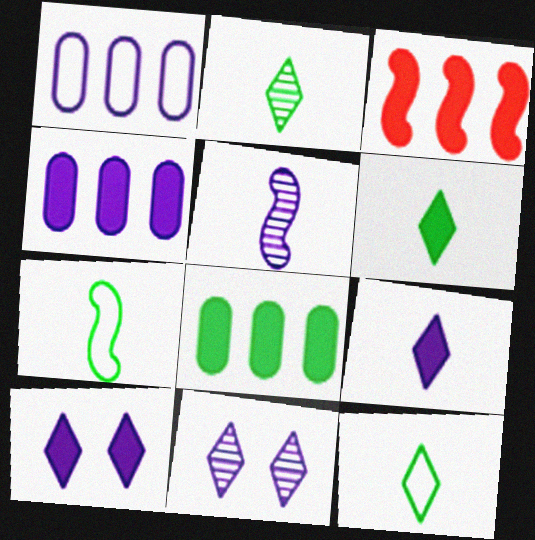[[1, 5, 10], 
[2, 6, 12]]